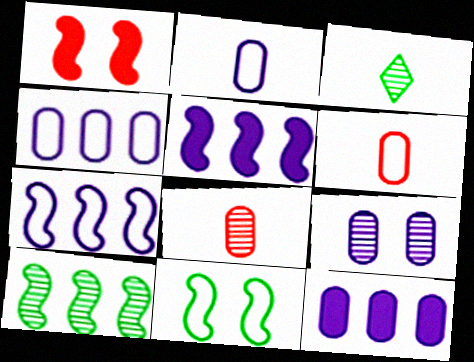[[1, 3, 4], 
[2, 9, 12]]